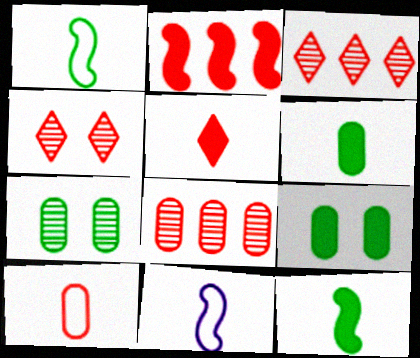[[2, 4, 10], 
[3, 9, 11]]